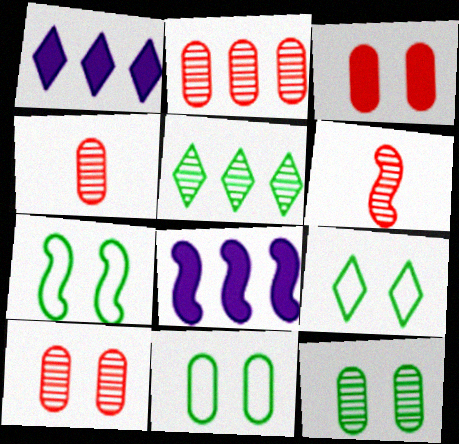[[1, 4, 7], 
[1, 6, 11], 
[2, 4, 10], 
[4, 8, 9], 
[6, 7, 8], 
[7, 9, 11]]